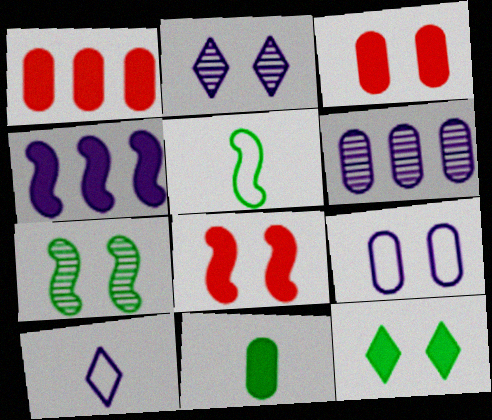[[1, 2, 5], 
[1, 7, 10]]